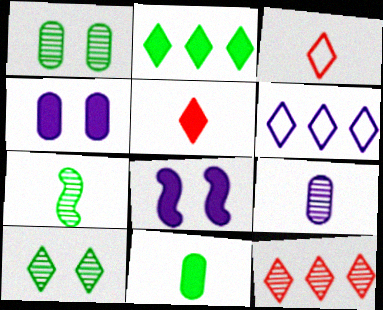[[2, 6, 12], 
[5, 6, 10], 
[6, 8, 9]]